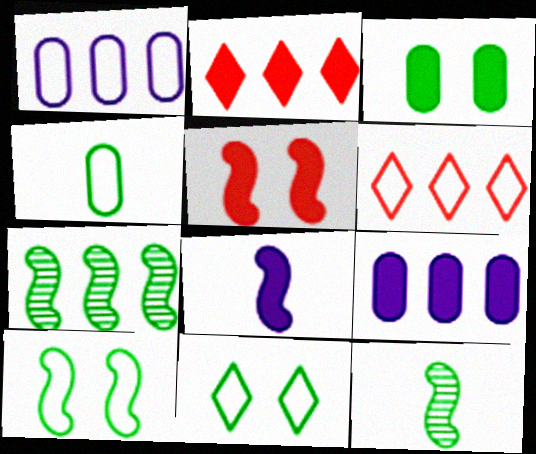[[1, 2, 7], 
[2, 3, 8], 
[6, 7, 9]]